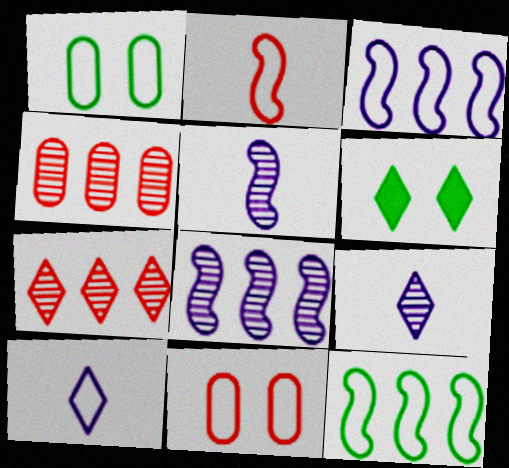[[6, 7, 10], 
[10, 11, 12]]